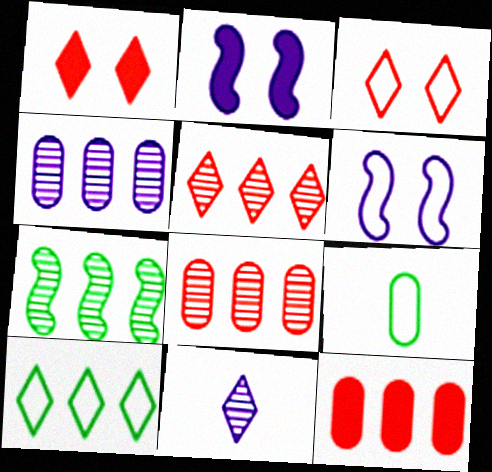[[1, 10, 11], 
[2, 5, 9], 
[4, 5, 7]]